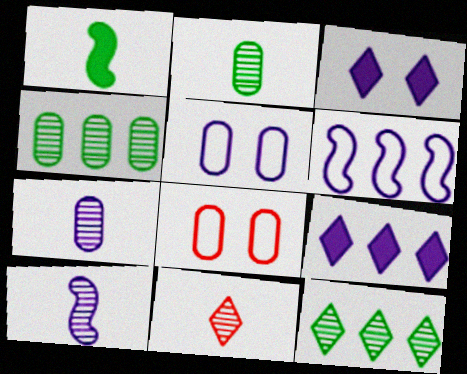[[2, 10, 11], 
[3, 6, 7], 
[5, 9, 10]]